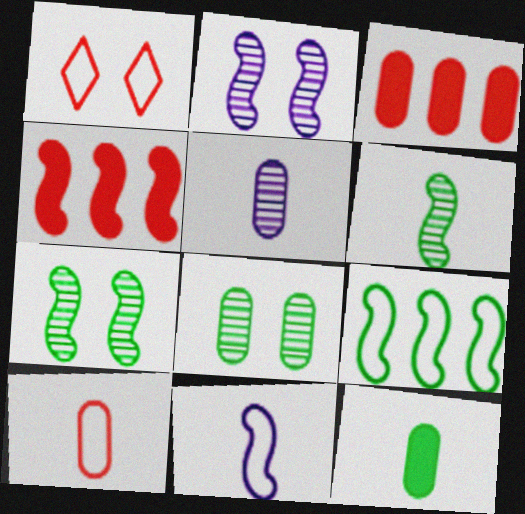[[4, 7, 11], 
[5, 10, 12]]